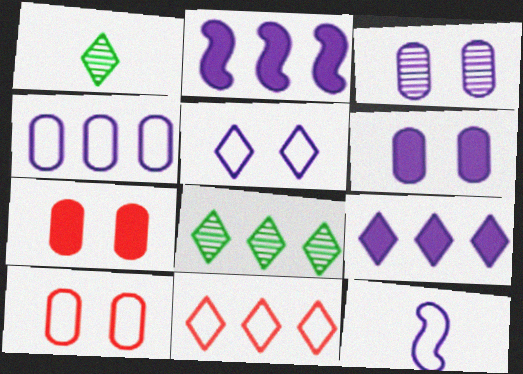[[1, 2, 10], 
[3, 9, 12], 
[4, 5, 12], 
[7, 8, 12], 
[8, 9, 11]]